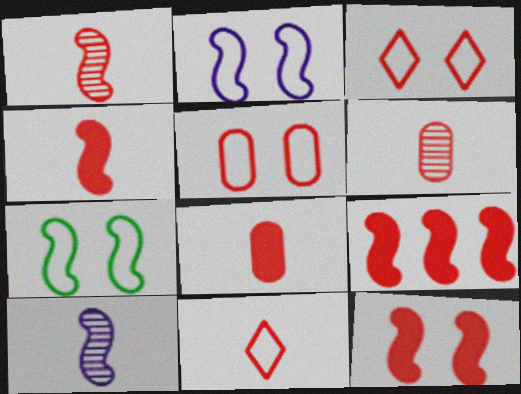[[1, 8, 11], 
[3, 6, 9], 
[4, 6, 11], 
[4, 9, 12], 
[7, 9, 10]]